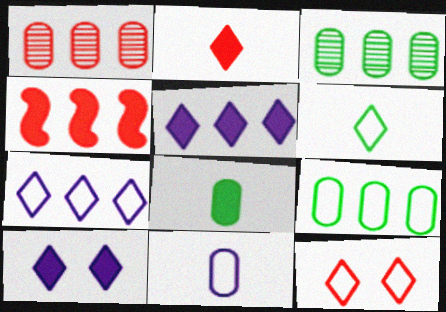[[3, 4, 7], 
[4, 8, 10], 
[6, 7, 12]]